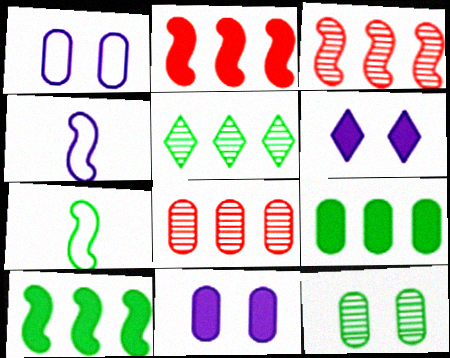[[6, 7, 8]]